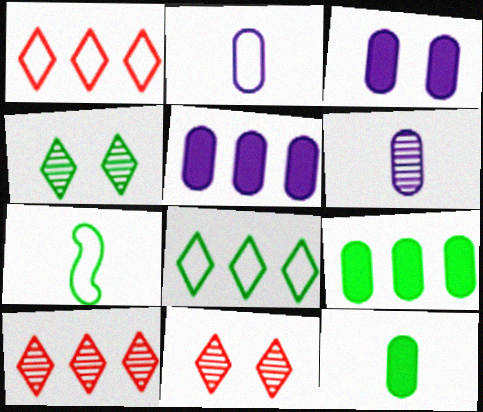[[3, 7, 10], 
[4, 7, 9], 
[5, 7, 11]]